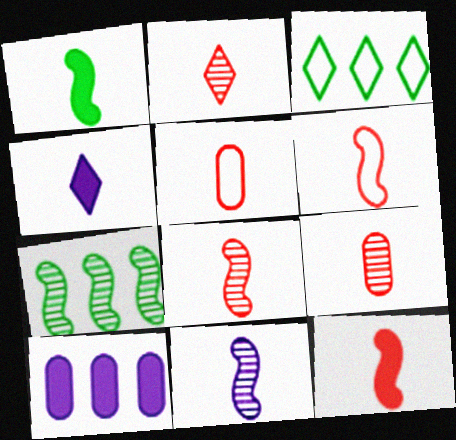[[1, 6, 11], 
[2, 5, 12], 
[2, 8, 9], 
[6, 8, 12]]